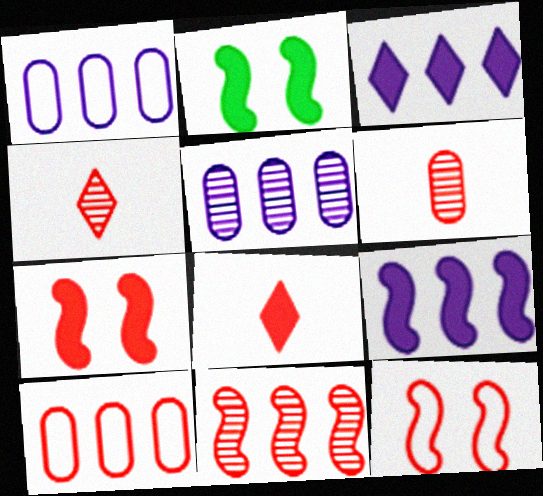[[1, 2, 4], 
[4, 7, 10]]